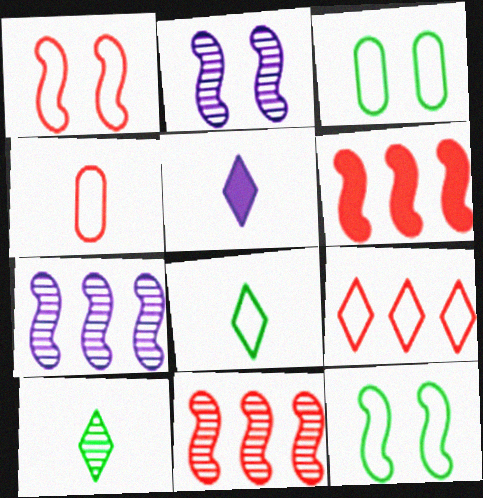[[1, 4, 9], 
[3, 5, 11]]